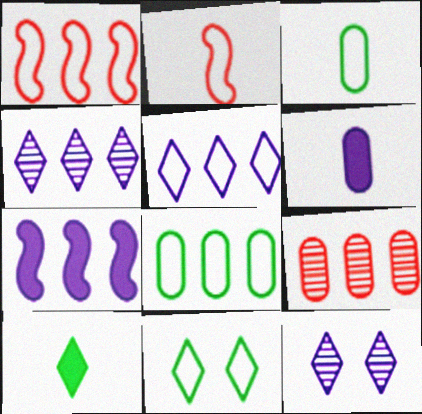[[1, 5, 8]]